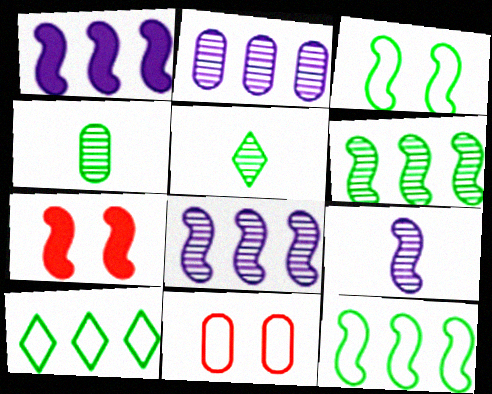[[1, 5, 11], 
[7, 9, 12]]